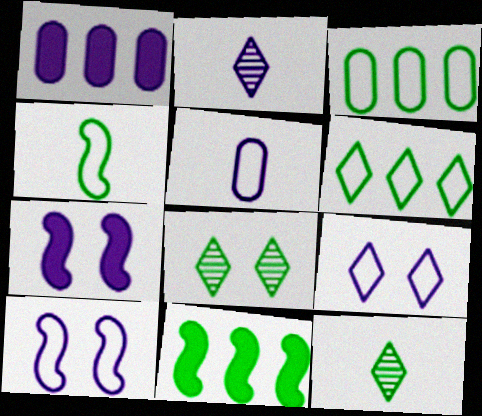[[1, 2, 10]]